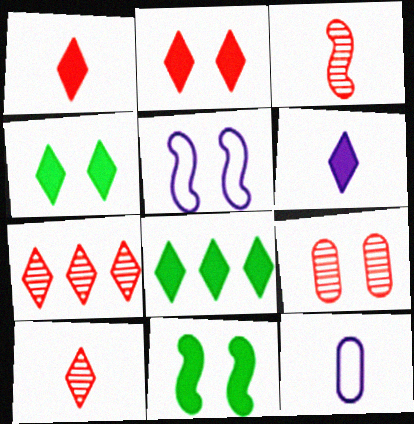[[2, 6, 8], 
[3, 7, 9], 
[4, 5, 9], 
[7, 11, 12]]